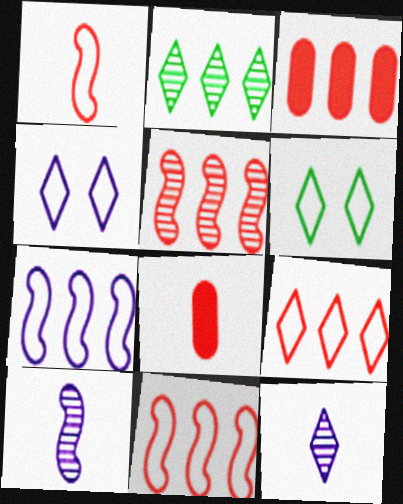[[2, 3, 7], 
[3, 5, 9], 
[3, 6, 10]]